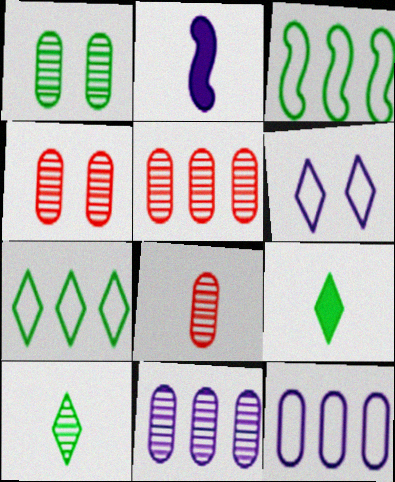[[1, 3, 9], 
[1, 8, 11], 
[2, 4, 7], 
[2, 6, 11], 
[4, 5, 8]]